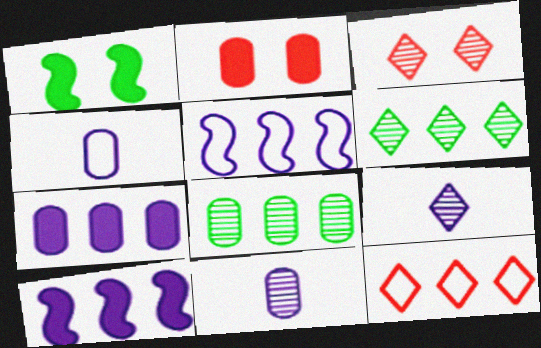[[1, 11, 12], 
[2, 4, 8], 
[3, 6, 9], 
[8, 10, 12]]